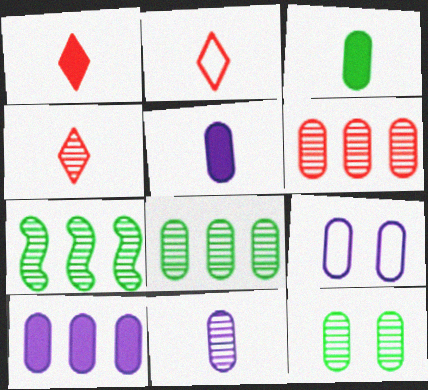[[1, 2, 4], 
[1, 7, 9], 
[3, 6, 9], 
[6, 11, 12], 
[9, 10, 11]]